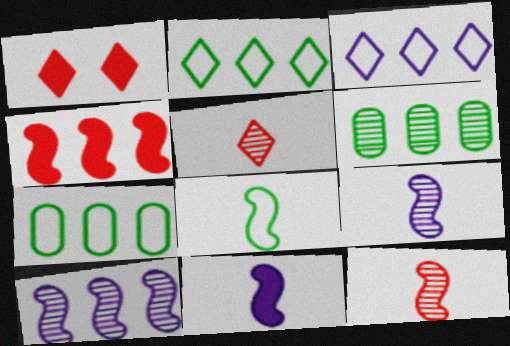[[1, 7, 9], 
[3, 4, 6], 
[8, 11, 12]]